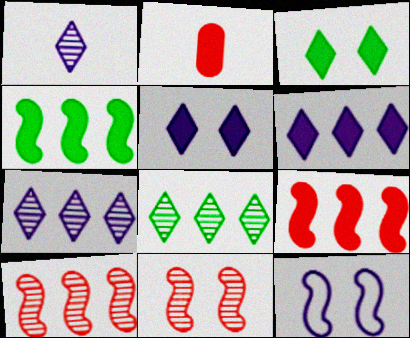[[2, 4, 5], 
[2, 8, 12]]